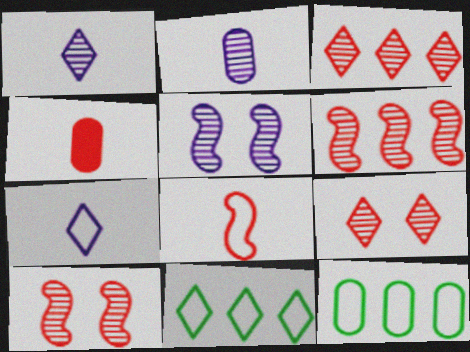[[4, 5, 11]]